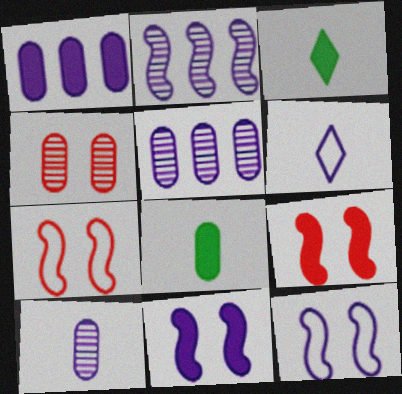[[1, 3, 9], 
[3, 5, 7], 
[5, 6, 11]]